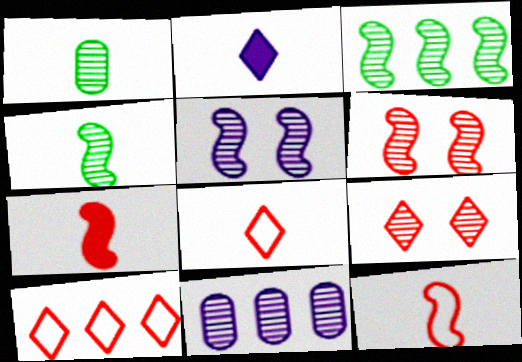[[1, 2, 12], 
[4, 9, 11]]